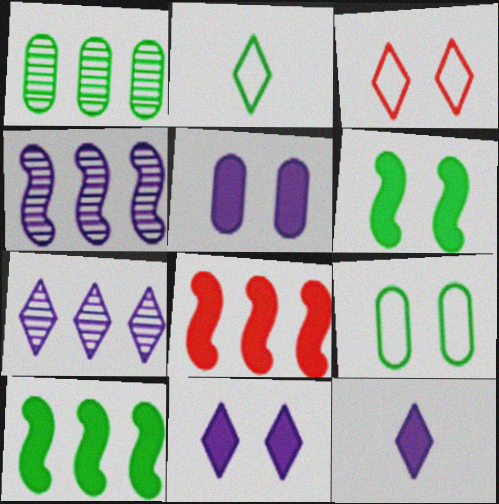[[1, 2, 6]]